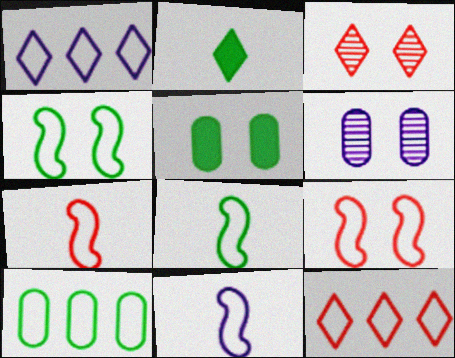[[1, 2, 3], 
[7, 8, 11]]